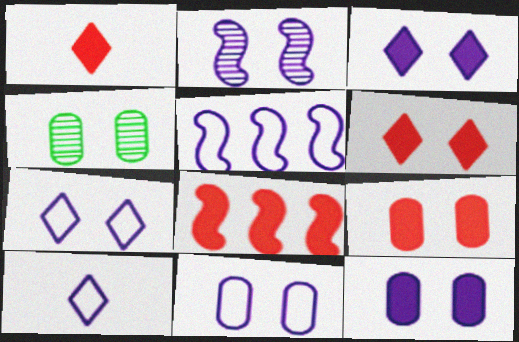[[1, 4, 5], 
[1, 8, 9], 
[2, 3, 11], 
[2, 7, 12], 
[4, 8, 10], 
[4, 9, 11], 
[5, 10, 11]]